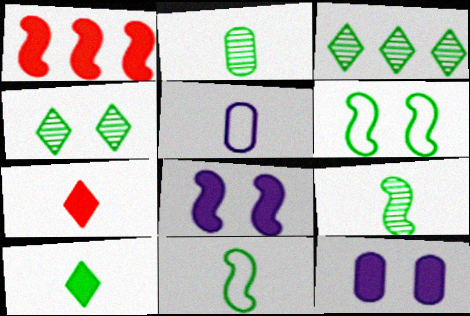[[1, 4, 5], 
[1, 10, 12], 
[2, 10, 11], 
[5, 7, 9]]